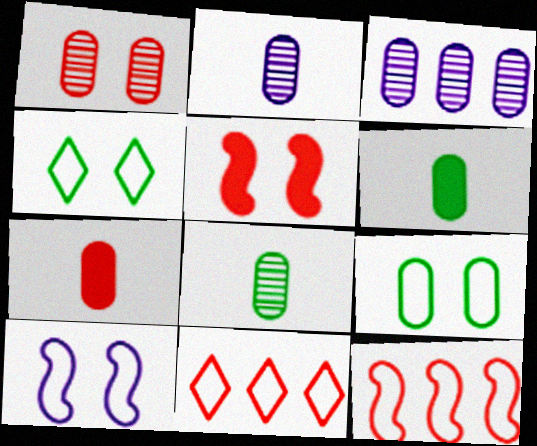[[1, 3, 8], 
[3, 7, 9]]